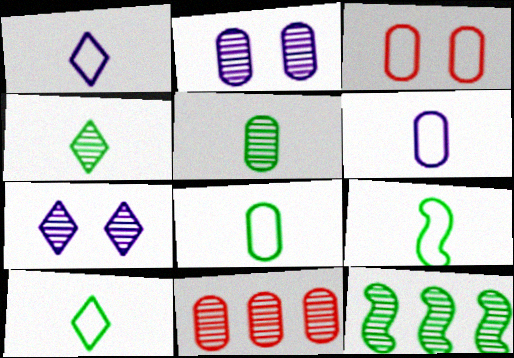[[2, 5, 11], 
[8, 9, 10]]